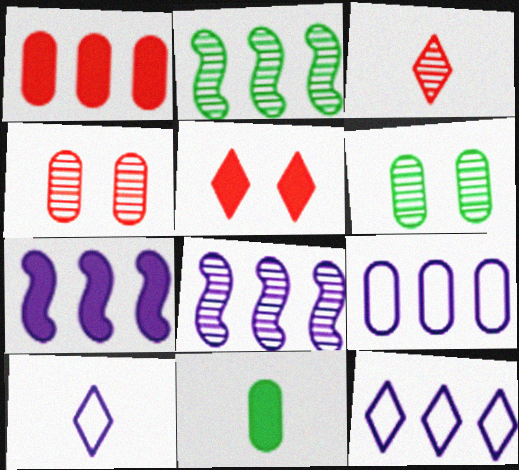[[1, 2, 12], 
[3, 6, 8], 
[4, 9, 11], 
[5, 7, 11]]